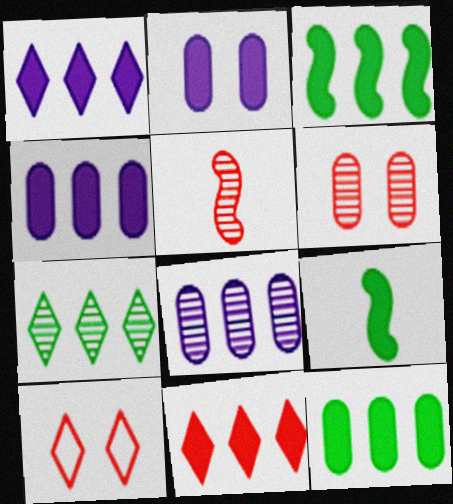[[2, 9, 11], 
[3, 4, 11], 
[8, 9, 10]]